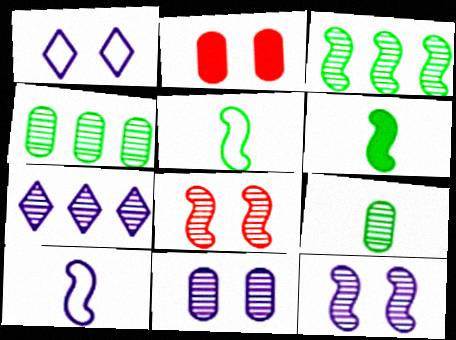[[2, 5, 7], 
[7, 8, 9]]